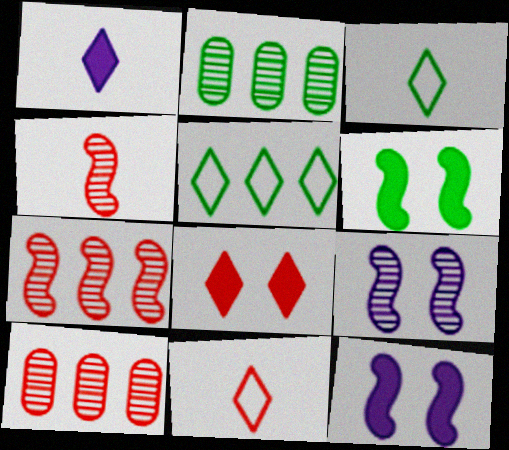[[2, 3, 6], 
[2, 11, 12], 
[3, 10, 12]]